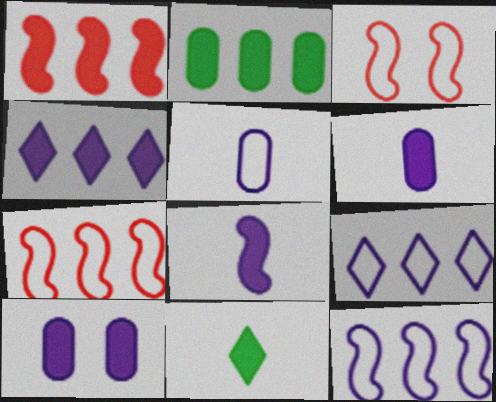[[1, 2, 4], 
[1, 10, 11], 
[4, 8, 10]]